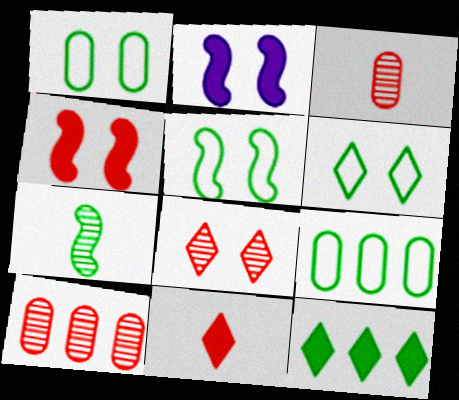[[1, 2, 8], 
[1, 5, 6], 
[1, 7, 12]]